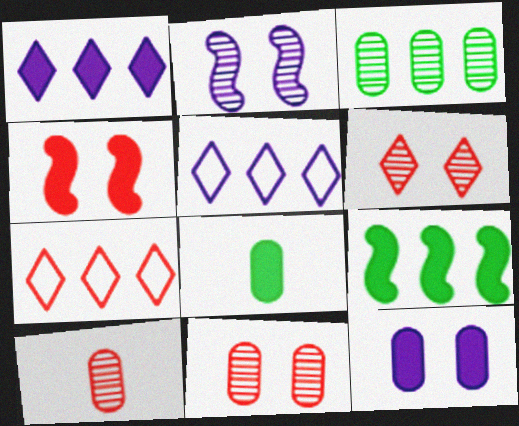[[1, 4, 8], 
[2, 7, 8], 
[4, 7, 10]]